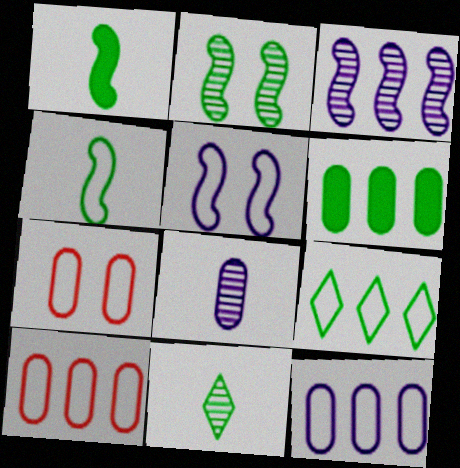[[6, 7, 8]]